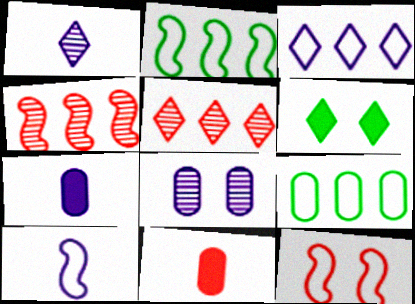[[1, 7, 10], 
[2, 10, 12], 
[5, 11, 12], 
[6, 8, 12], 
[8, 9, 11]]